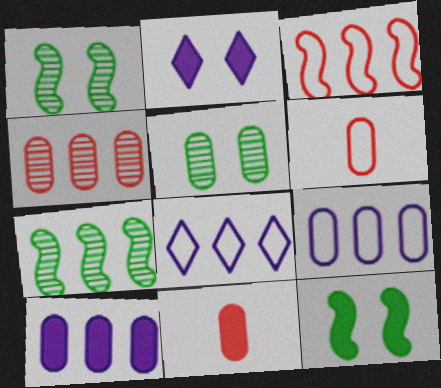[[1, 8, 11], 
[2, 6, 7], 
[5, 6, 10], 
[5, 9, 11]]